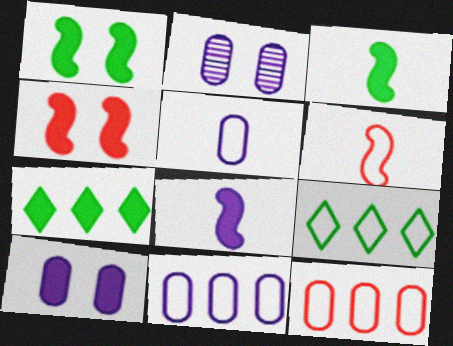[[2, 6, 7]]